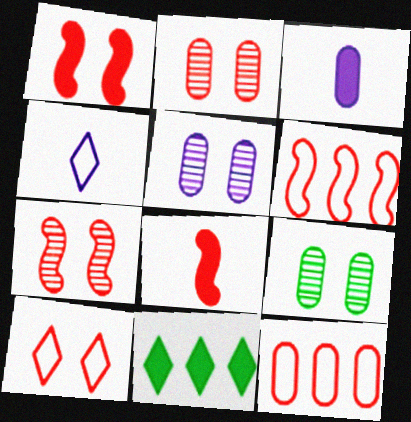[[1, 2, 10], 
[1, 3, 11], 
[2, 5, 9], 
[3, 9, 12], 
[6, 7, 8]]